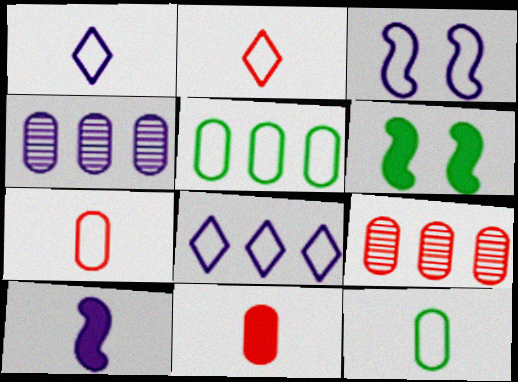[[1, 6, 9], 
[2, 3, 5], 
[2, 4, 6]]